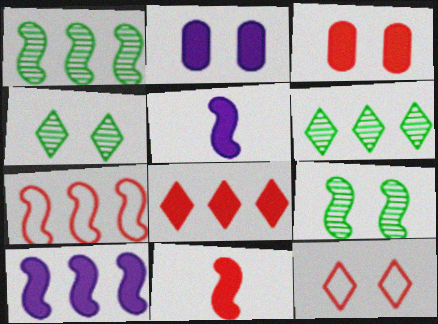[[1, 7, 10], 
[2, 9, 12], 
[3, 8, 11], 
[5, 7, 9]]